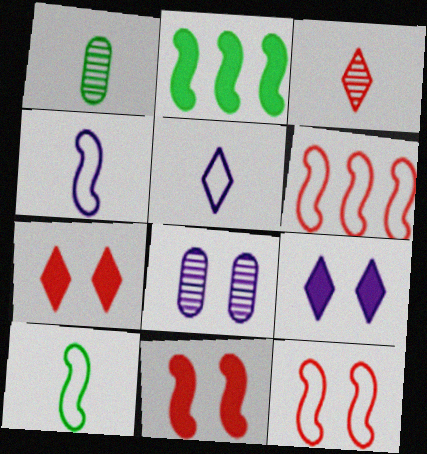[[1, 6, 9]]